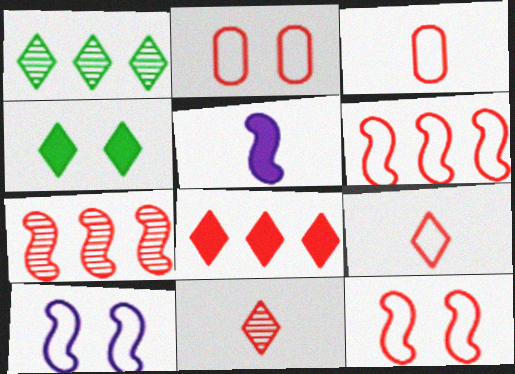[[1, 2, 5], 
[2, 6, 9]]